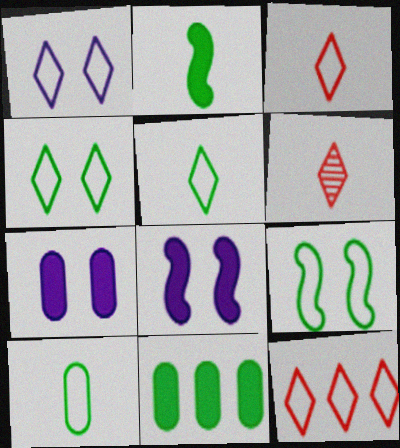[[1, 5, 12]]